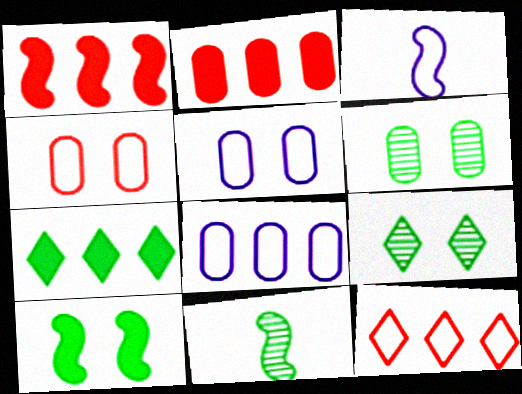[[2, 3, 9]]